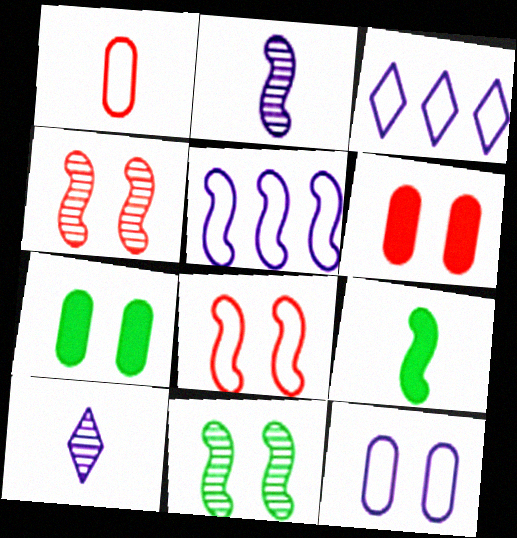[[1, 9, 10], 
[4, 5, 9]]